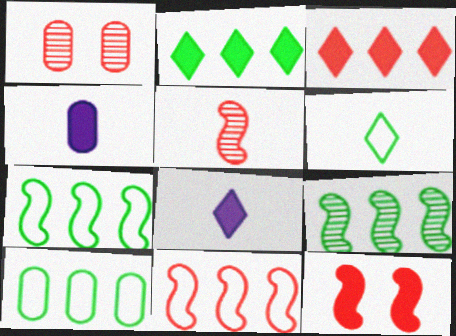[[1, 4, 10], 
[1, 7, 8], 
[2, 4, 12], 
[2, 9, 10], 
[4, 5, 6], 
[5, 11, 12]]